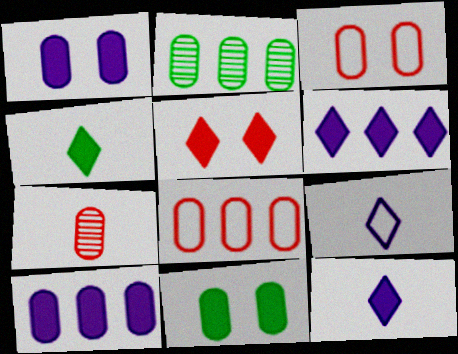[[2, 8, 10], 
[4, 5, 6]]